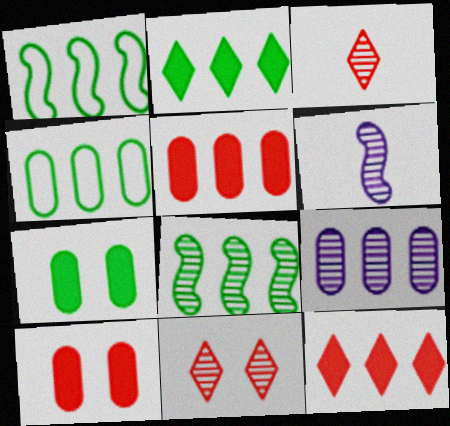[[1, 9, 12], 
[2, 4, 8], 
[4, 5, 9]]